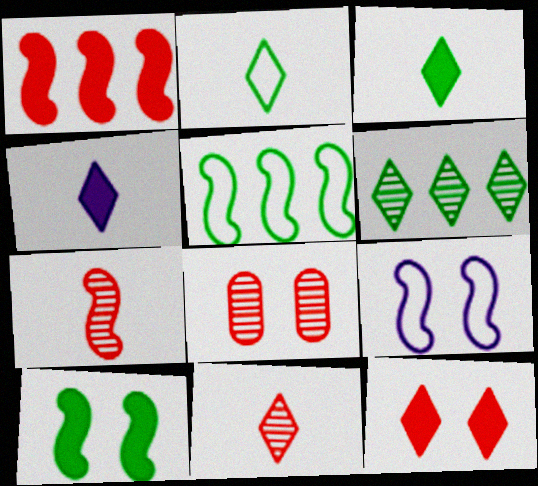[[2, 4, 11], 
[4, 5, 8]]